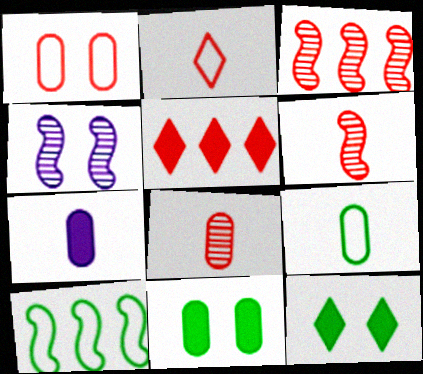[[1, 4, 12], 
[1, 5, 6], 
[4, 5, 9], 
[7, 8, 9]]